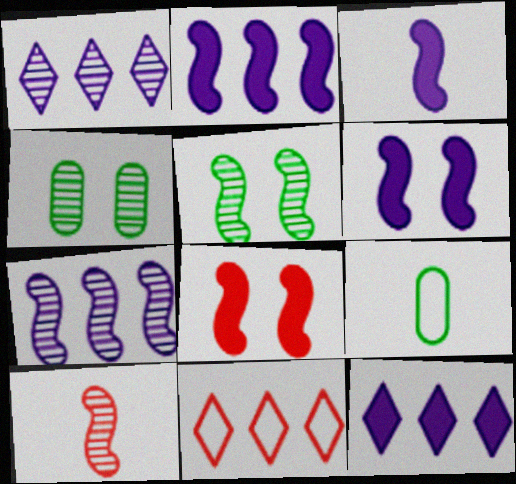[[1, 4, 10], 
[1, 8, 9], 
[2, 3, 6], 
[3, 4, 11], 
[5, 7, 10]]